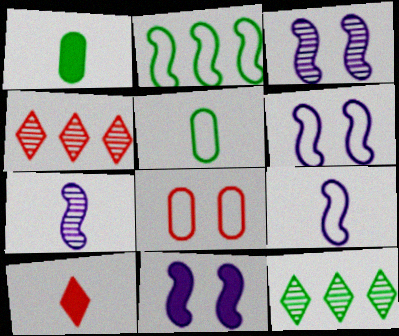[[1, 4, 6], 
[3, 6, 11], 
[4, 5, 11], 
[5, 7, 10]]